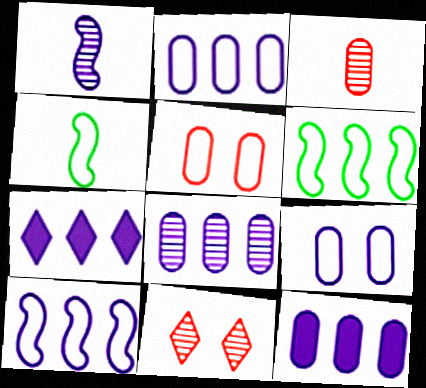[[1, 7, 9], 
[2, 8, 12], 
[4, 11, 12], 
[7, 8, 10]]